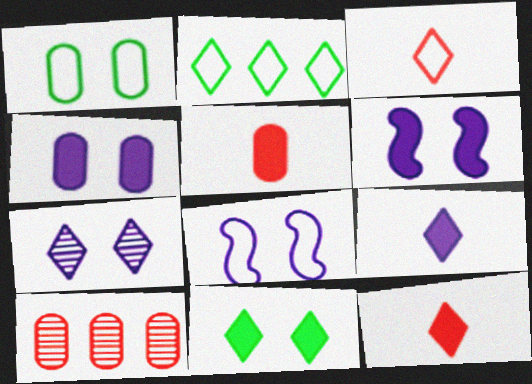[[2, 7, 12], 
[4, 7, 8]]